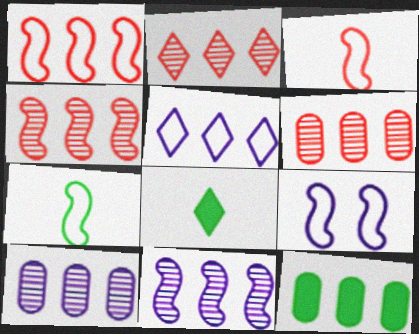[[1, 7, 9], 
[2, 4, 6], 
[4, 5, 12], 
[6, 8, 9]]